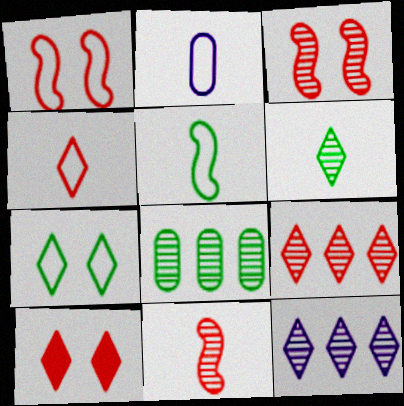[[2, 4, 5], 
[4, 9, 10]]